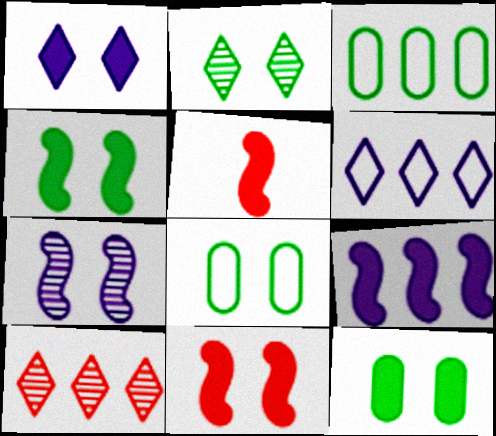[[1, 11, 12], 
[2, 4, 8], 
[3, 9, 10], 
[4, 5, 9]]